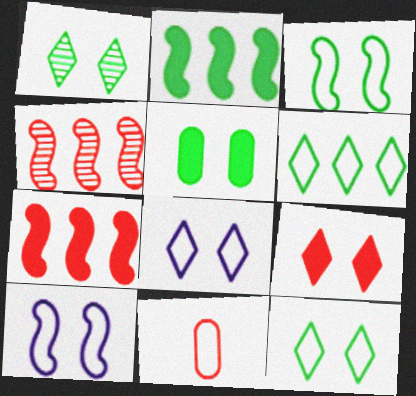[[1, 3, 5], 
[1, 8, 9], 
[4, 9, 11], 
[6, 10, 11]]